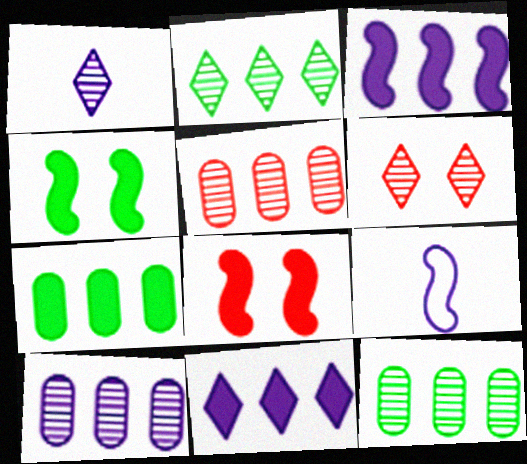[[1, 2, 6], 
[5, 10, 12], 
[6, 7, 9]]